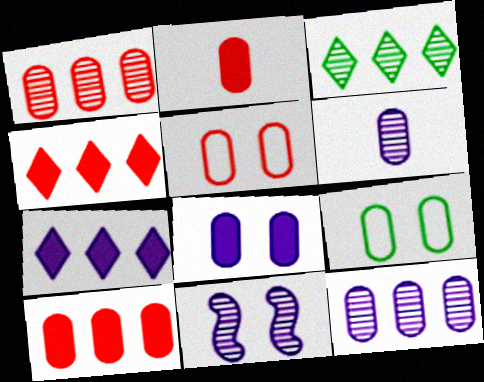[[1, 2, 5], 
[2, 9, 12], 
[6, 9, 10]]